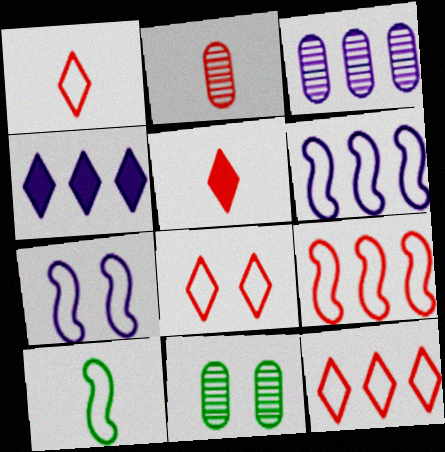[[1, 8, 12], 
[2, 3, 11], 
[3, 4, 6], 
[5, 6, 11], 
[7, 9, 10]]